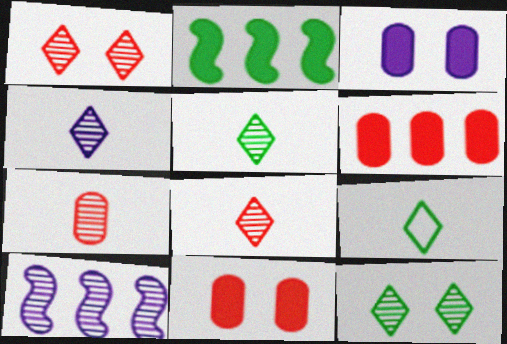[[4, 5, 8], 
[7, 10, 12], 
[9, 10, 11]]